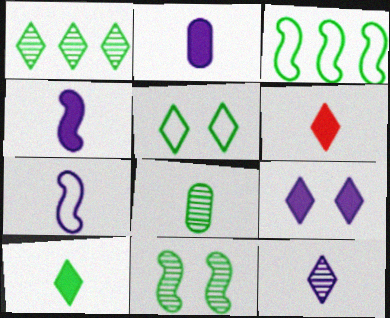[[1, 5, 10], 
[1, 8, 11], 
[2, 7, 12], 
[6, 7, 8]]